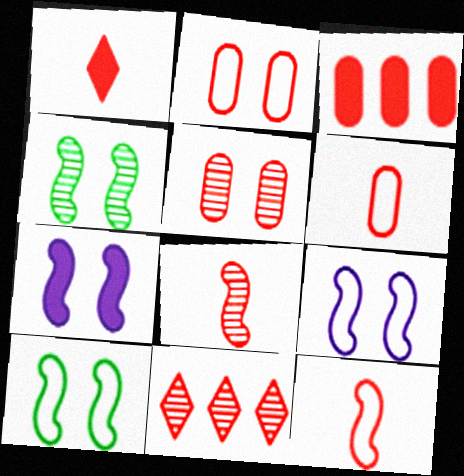[[1, 6, 8], 
[3, 5, 6], 
[5, 8, 11]]